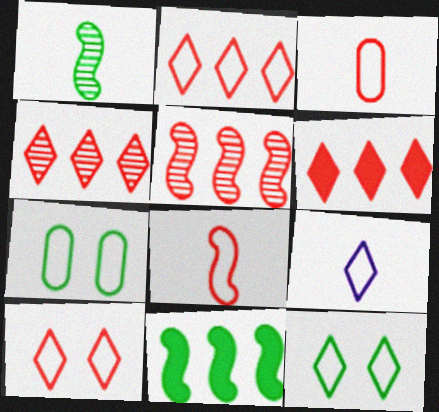[[2, 4, 6], 
[2, 9, 12]]